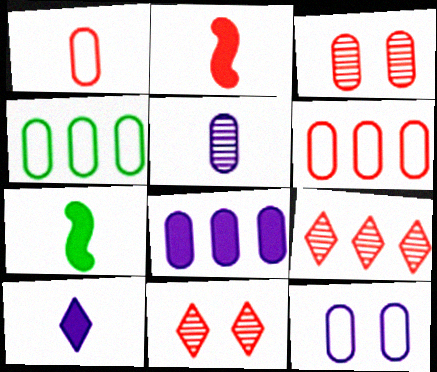[[1, 4, 12], 
[2, 6, 11], 
[5, 8, 12], 
[7, 9, 12]]